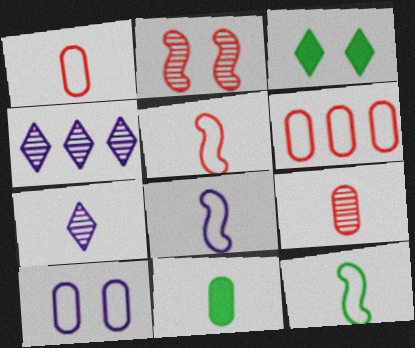[[2, 3, 10], 
[5, 7, 11], 
[5, 8, 12]]